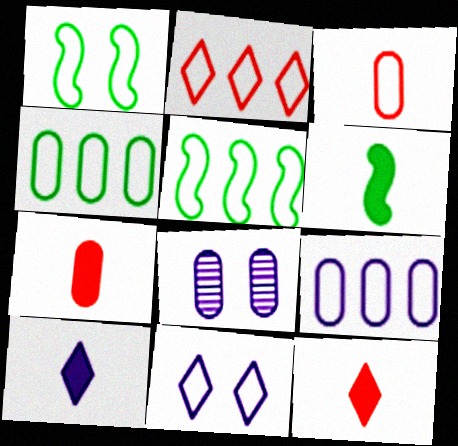[[2, 5, 9], 
[2, 6, 8], 
[3, 5, 11], 
[4, 7, 8], 
[5, 8, 12], 
[6, 7, 10]]